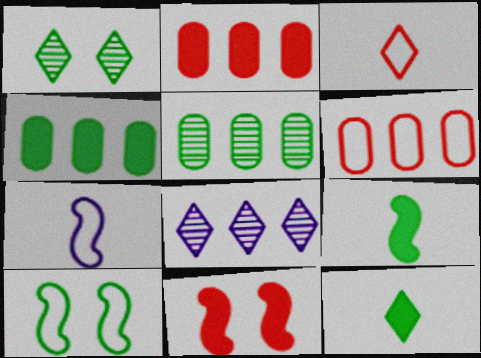[[1, 2, 7], 
[5, 10, 12]]